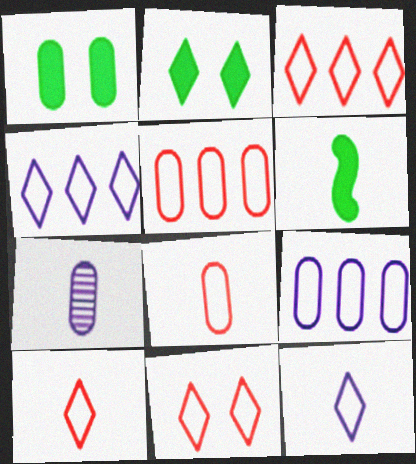[[1, 5, 7], 
[3, 10, 11], 
[6, 7, 10]]